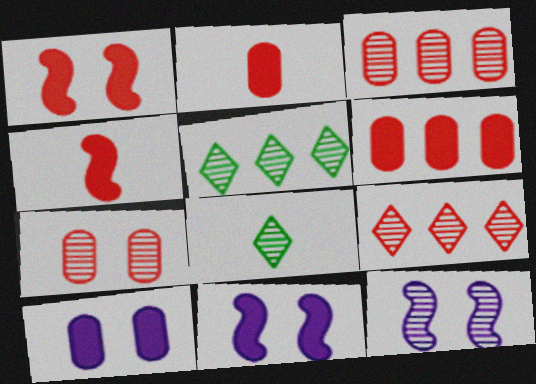[[3, 8, 12]]